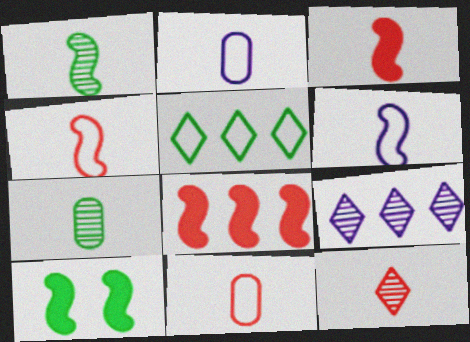[[1, 3, 6], 
[3, 11, 12], 
[5, 7, 10], 
[9, 10, 11]]